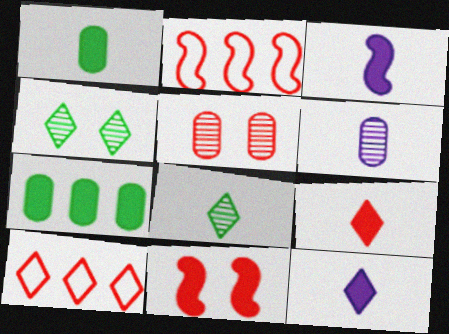[[1, 3, 9], 
[2, 5, 9], 
[4, 10, 12], 
[7, 11, 12]]